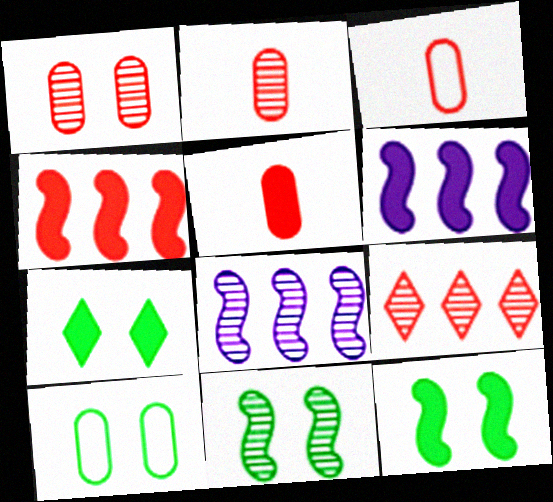[[2, 3, 5], 
[3, 7, 8], 
[5, 6, 7], 
[7, 10, 11]]